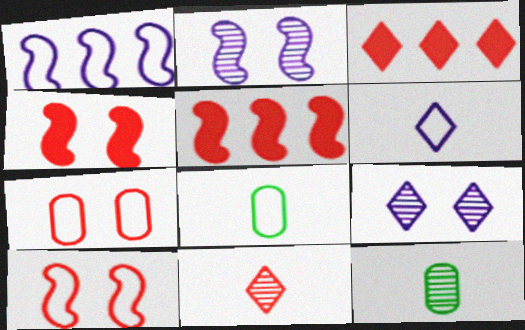[[2, 3, 8], 
[5, 7, 11], 
[5, 8, 9]]